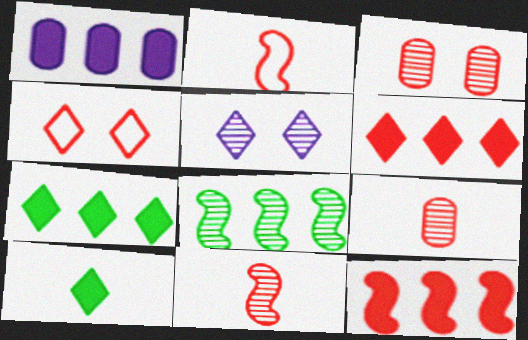[[1, 7, 12], 
[2, 3, 6], 
[4, 9, 12], 
[5, 8, 9]]